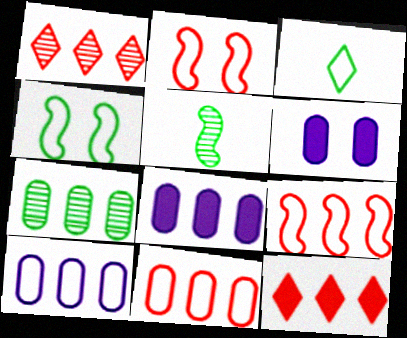[[2, 3, 10], 
[7, 8, 11]]